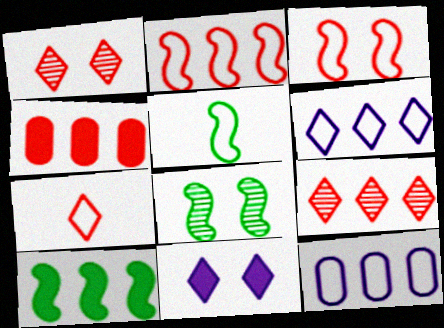[[2, 4, 9], 
[5, 8, 10], 
[9, 10, 12]]